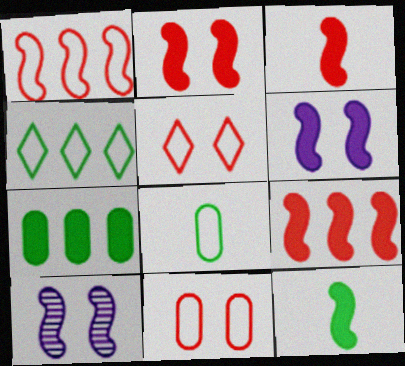[[1, 10, 12], 
[2, 3, 9], 
[6, 9, 12]]